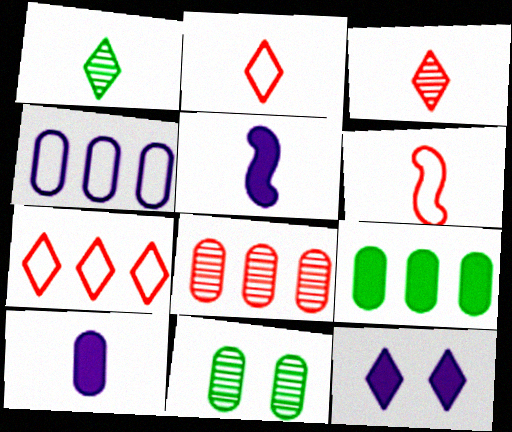[[1, 6, 10], 
[1, 7, 12], 
[4, 8, 9], 
[5, 7, 11]]